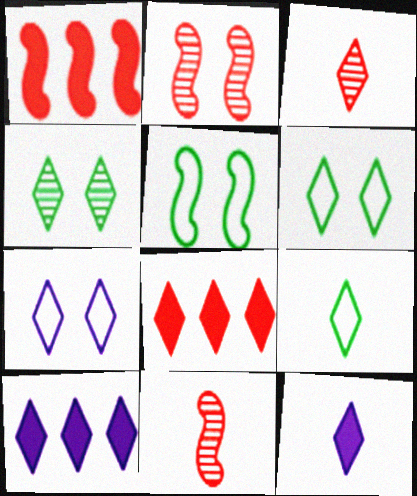[[3, 6, 10], 
[3, 9, 12]]